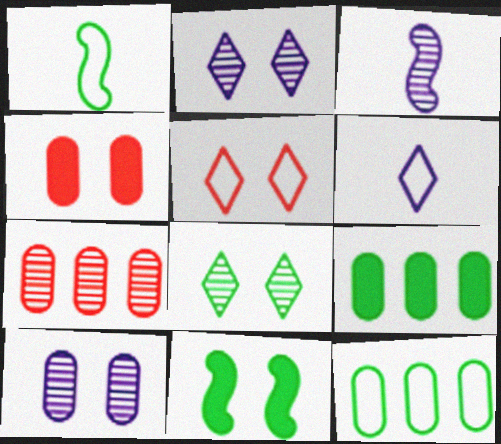[[1, 8, 9], 
[3, 5, 9], 
[3, 7, 8], 
[5, 10, 11], 
[6, 7, 11]]